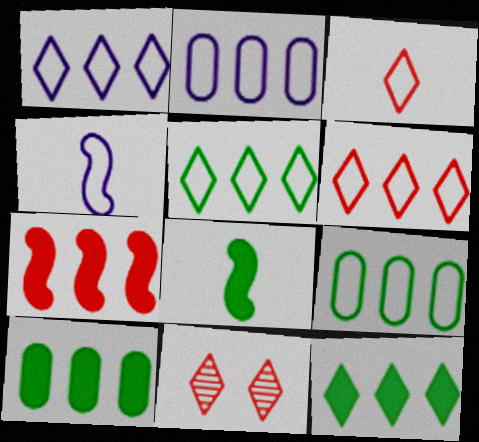[[1, 5, 6], 
[2, 8, 11], 
[4, 10, 11]]